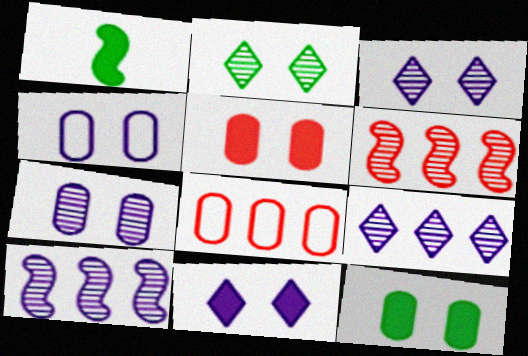[[1, 3, 8]]